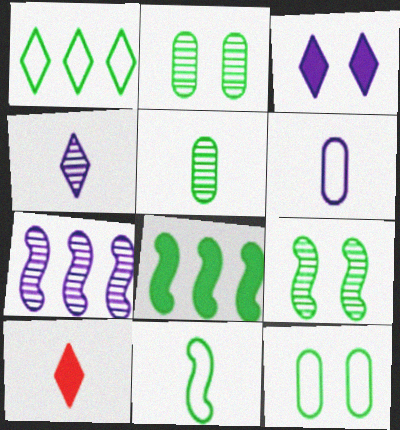[[1, 11, 12], 
[3, 6, 7], 
[7, 10, 12], 
[8, 9, 11]]